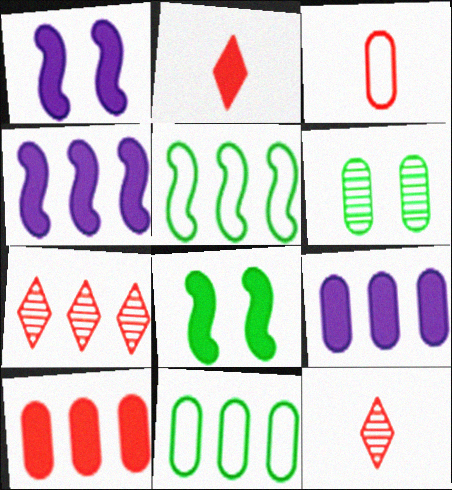[[1, 11, 12], 
[2, 8, 9], 
[3, 6, 9], 
[4, 7, 11], 
[5, 7, 9]]